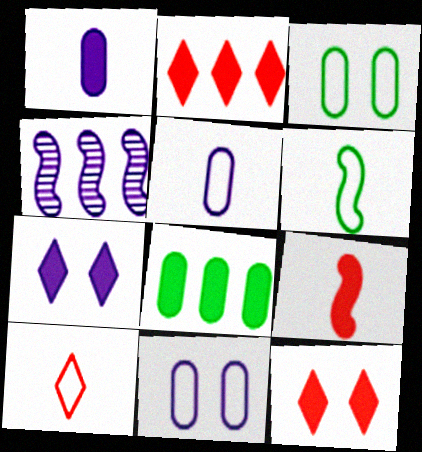[[4, 5, 7], 
[5, 6, 10], 
[7, 8, 9]]